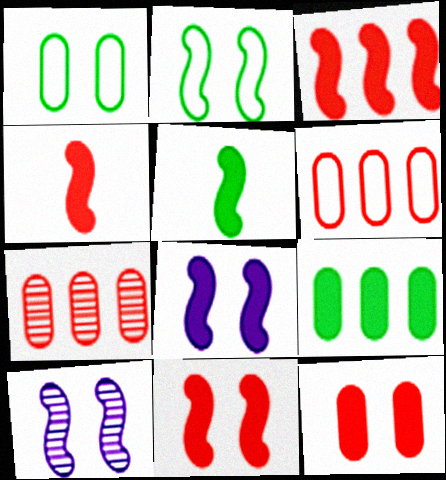[[2, 10, 11], 
[3, 4, 11], 
[3, 5, 8]]